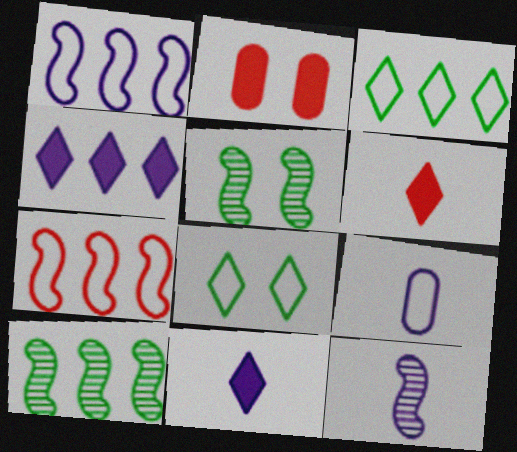[[2, 3, 12], 
[7, 8, 9], 
[9, 11, 12]]